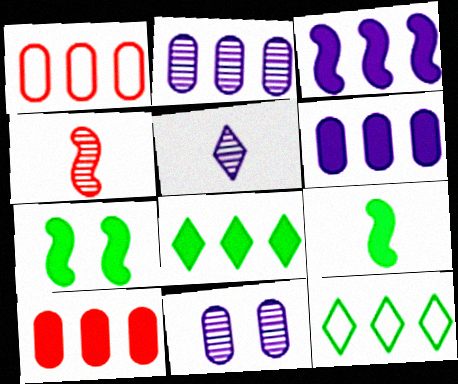[[1, 5, 7], 
[3, 8, 10]]